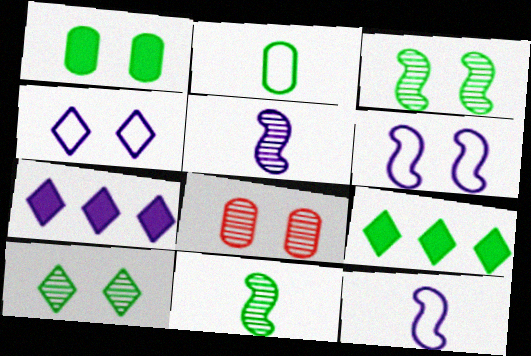[[2, 3, 9], 
[8, 9, 12]]